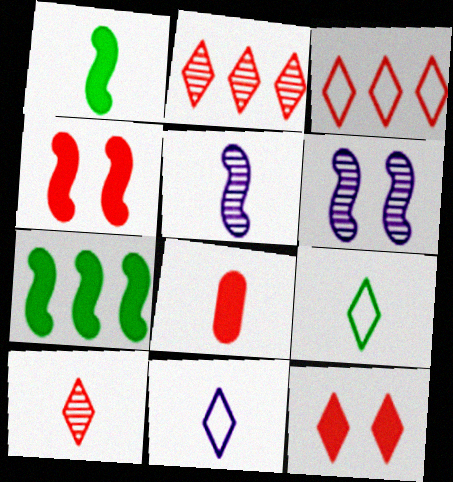[[3, 10, 12], 
[5, 8, 9]]